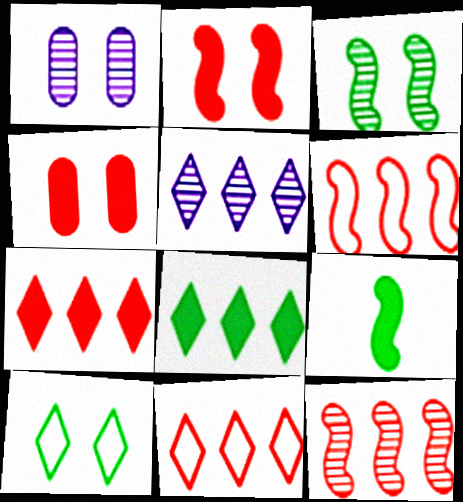[[1, 2, 10], 
[1, 9, 11], 
[5, 8, 11]]